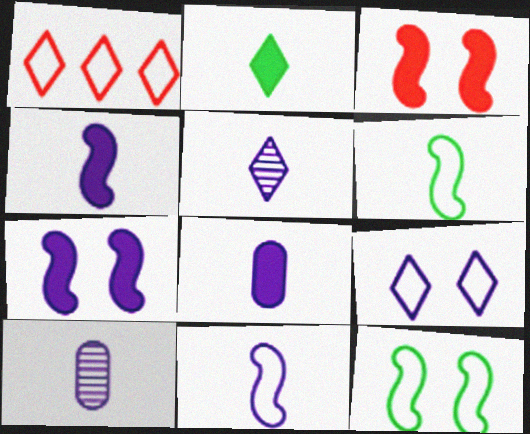[[5, 8, 11]]